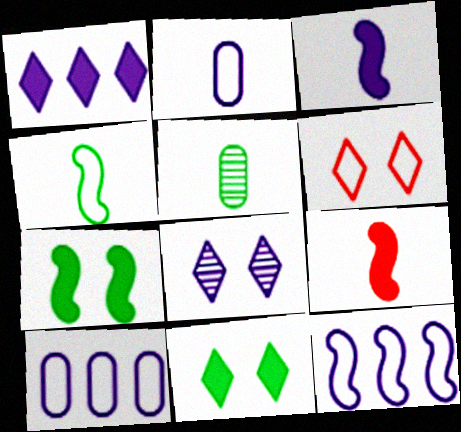[[3, 8, 10], 
[4, 6, 10], 
[6, 8, 11]]